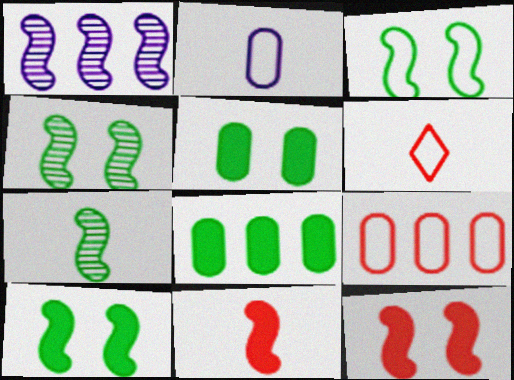[[1, 3, 11], 
[1, 5, 6], 
[3, 4, 10]]